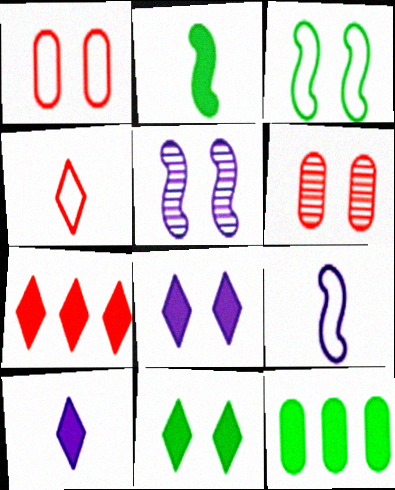[[1, 5, 11], 
[2, 11, 12], 
[3, 6, 8], 
[4, 5, 12], 
[7, 10, 11]]